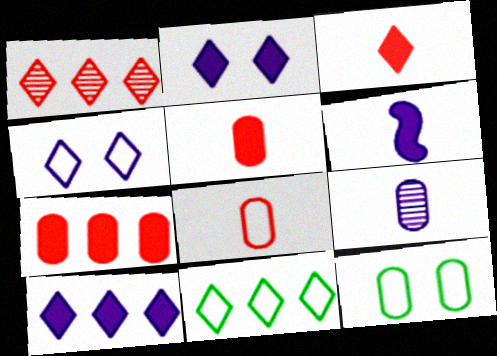[[1, 6, 12], 
[1, 10, 11], 
[7, 9, 12]]